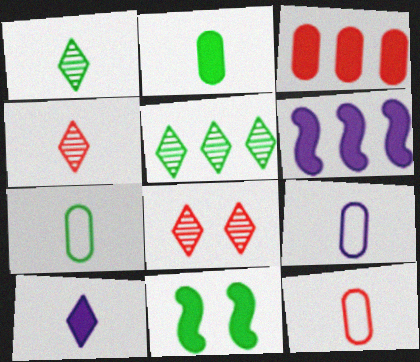[[3, 10, 11], 
[5, 7, 11], 
[6, 7, 8], 
[7, 9, 12]]